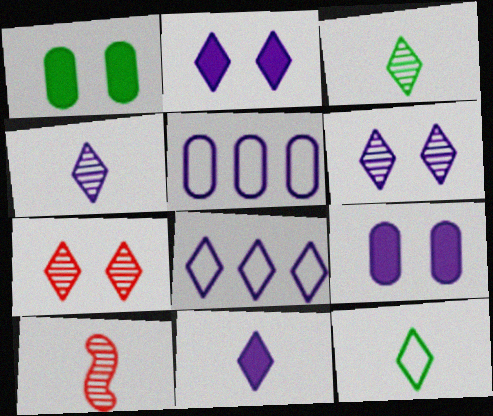[[1, 8, 10], 
[2, 4, 8], 
[6, 8, 11]]